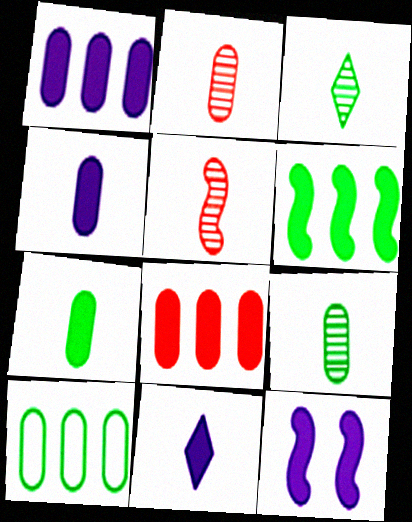[[1, 11, 12]]